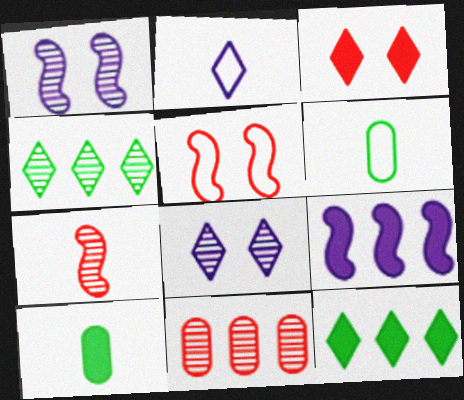[[2, 3, 4], 
[2, 7, 10], 
[3, 9, 10]]